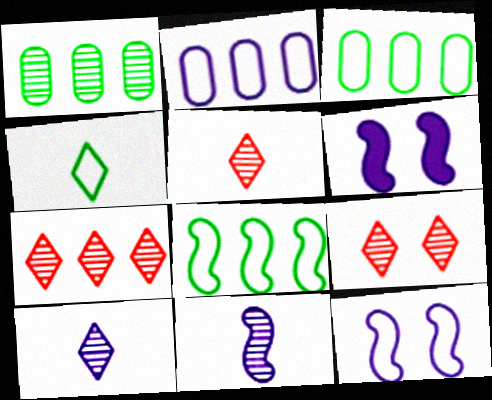[[1, 9, 11], 
[2, 6, 10], 
[3, 5, 6], 
[5, 7, 9]]